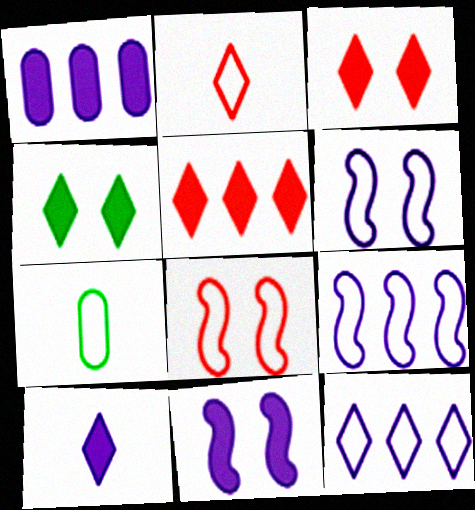[[1, 10, 11], 
[4, 5, 10], 
[7, 8, 12]]